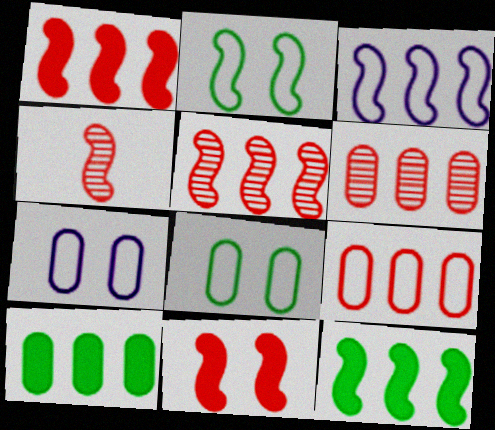[[3, 5, 12]]